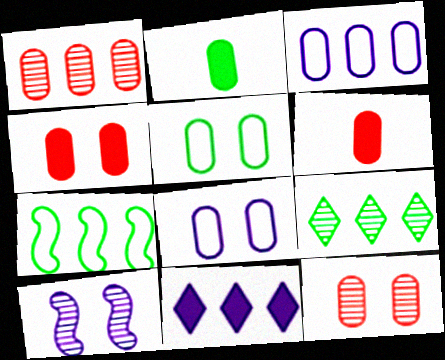[[1, 2, 8], 
[1, 7, 11], 
[2, 3, 12]]